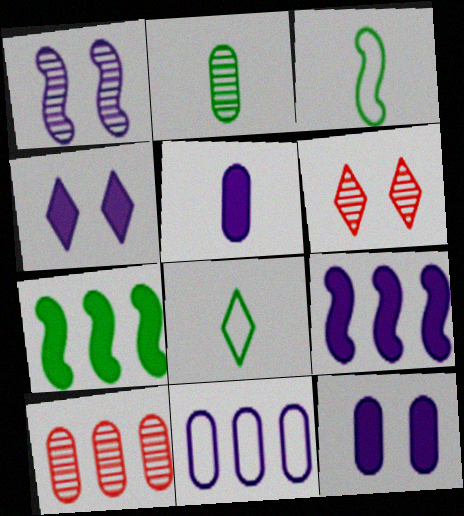[[3, 4, 10], 
[4, 5, 9]]